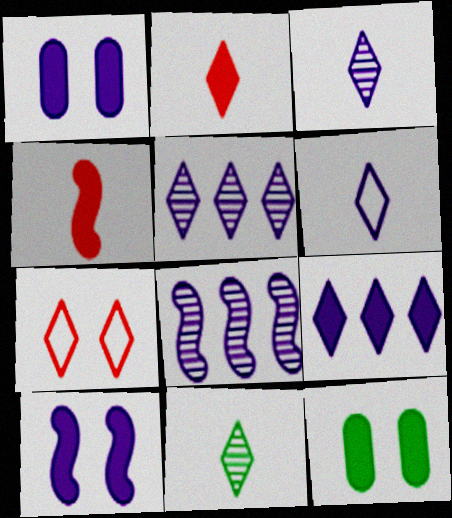[[1, 6, 8], 
[2, 6, 11], 
[4, 9, 12], 
[7, 9, 11]]